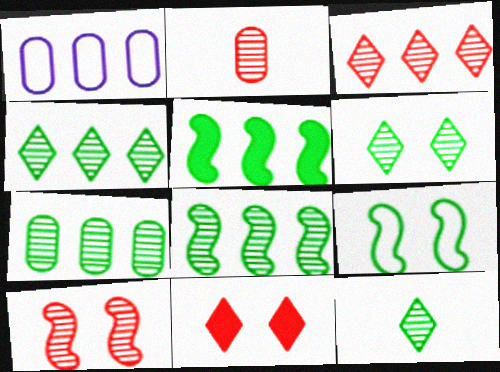[[1, 3, 5], 
[2, 3, 10], 
[4, 6, 12], 
[4, 7, 8]]